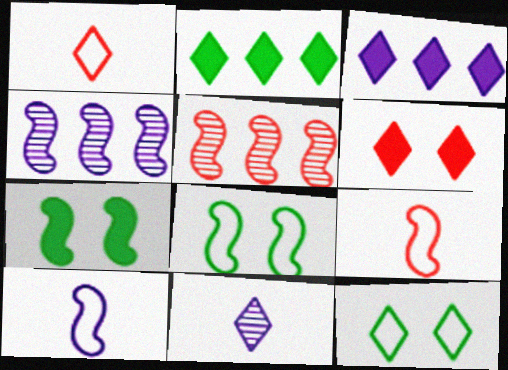[[4, 7, 9], 
[5, 7, 10]]